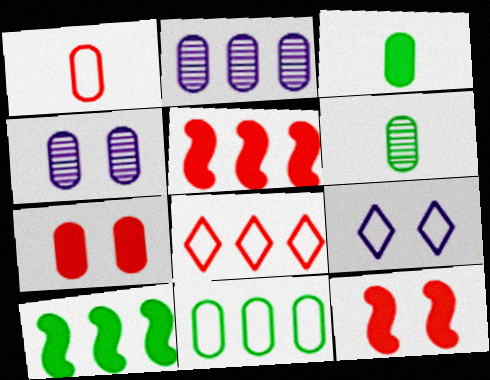[[2, 8, 10], 
[5, 6, 9]]